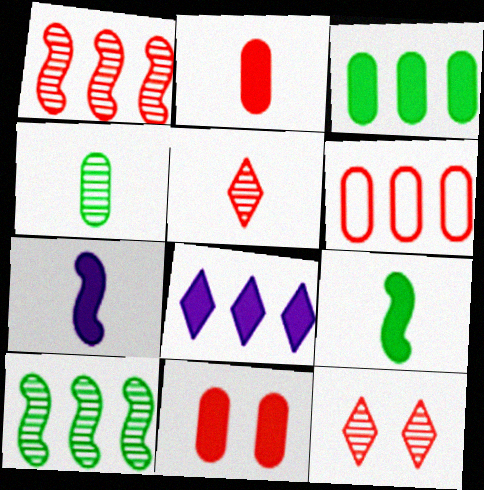[[6, 8, 10], 
[8, 9, 11]]